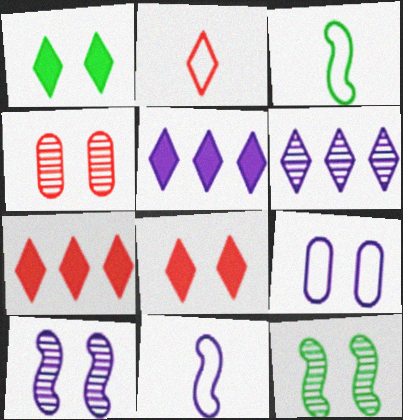[[1, 2, 6], 
[3, 4, 5], 
[8, 9, 12]]